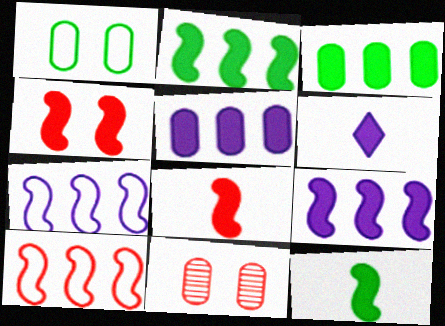[[3, 4, 6], 
[4, 9, 12]]